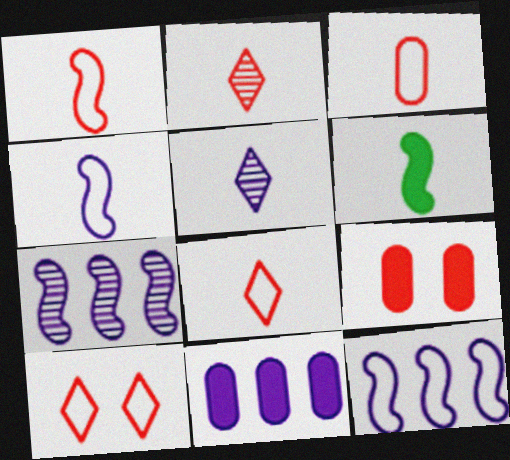[[1, 3, 8], 
[3, 5, 6]]